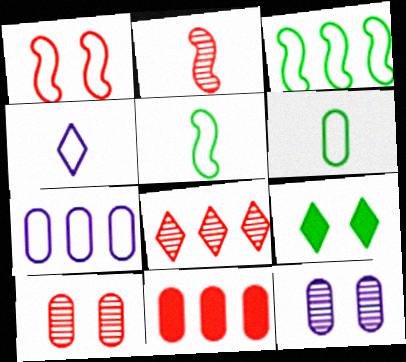[[1, 9, 12], 
[2, 7, 9], 
[2, 8, 10], 
[4, 8, 9], 
[6, 11, 12]]